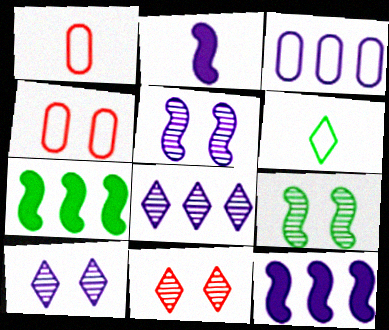[[1, 7, 10], 
[2, 3, 10], 
[3, 8, 12]]